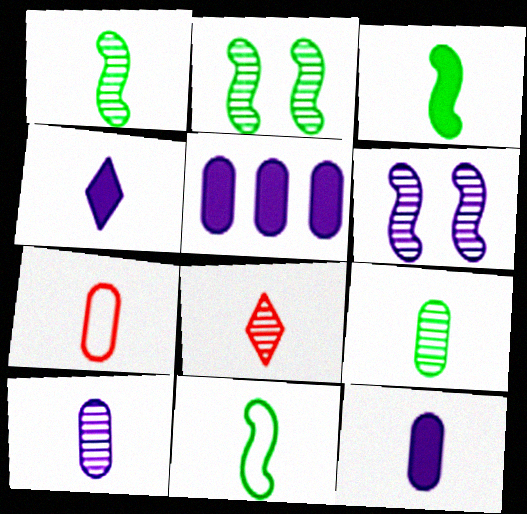[[1, 3, 11], 
[1, 4, 7], 
[1, 8, 10], 
[7, 9, 12], 
[8, 11, 12]]